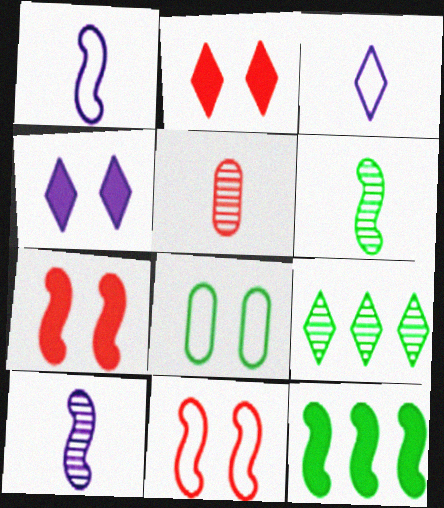[[2, 3, 9], 
[10, 11, 12]]